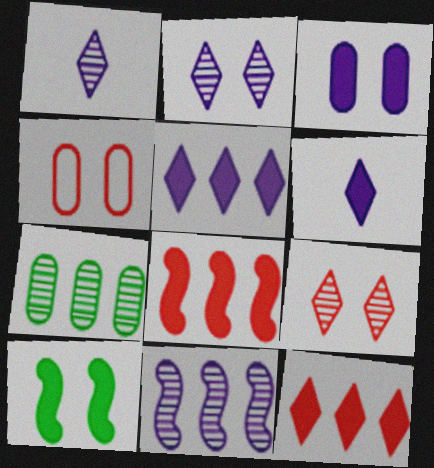[[2, 4, 10]]